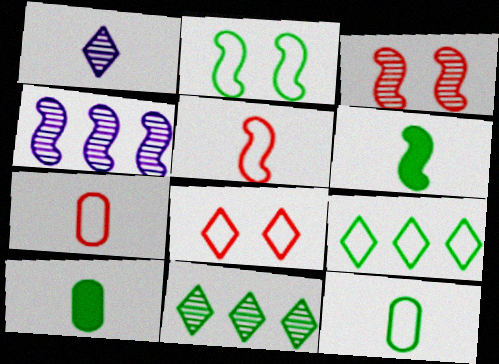[[1, 5, 10], 
[1, 6, 7], 
[2, 9, 12], 
[2, 10, 11], 
[4, 8, 10]]